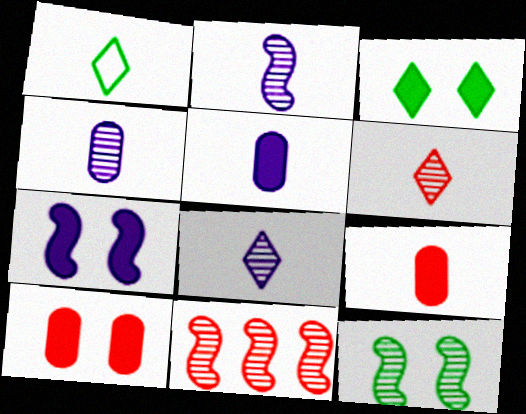[[1, 2, 9], 
[2, 4, 8], 
[2, 11, 12], 
[3, 7, 10]]